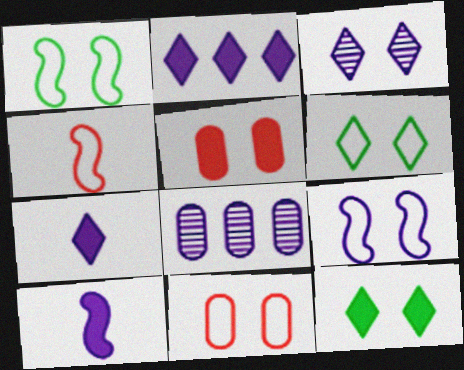[[1, 3, 5], 
[4, 8, 12], 
[6, 9, 11], 
[7, 8, 9]]